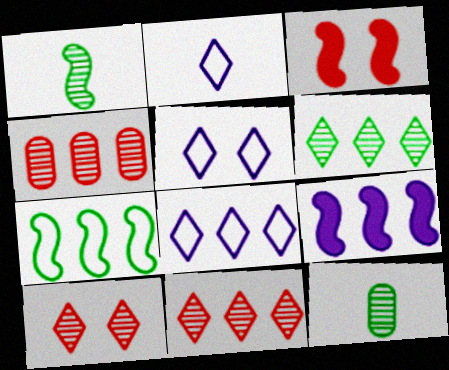[[2, 5, 8], 
[3, 8, 12]]